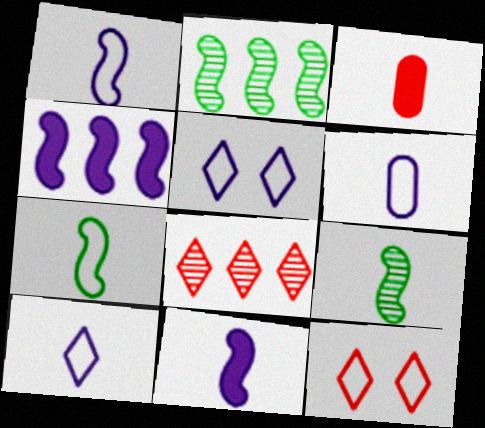[[1, 6, 10], 
[2, 3, 5], 
[3, 9, 10]]